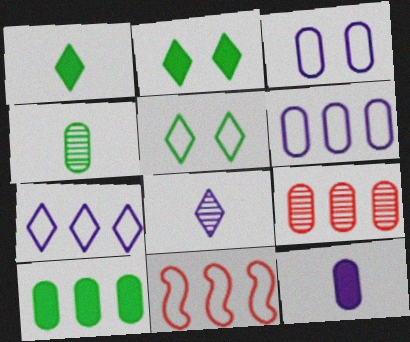[[6, 9, 10]]